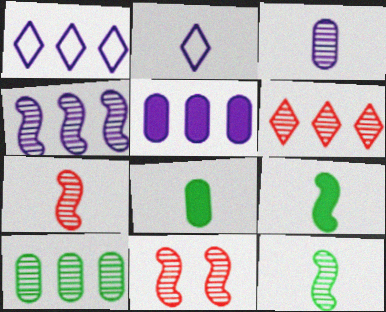[[1, 4, 5], 
[1, 8, 11], 
[2, 7, 8], 
[4, 6, 10], 
[4, 11, 12]]